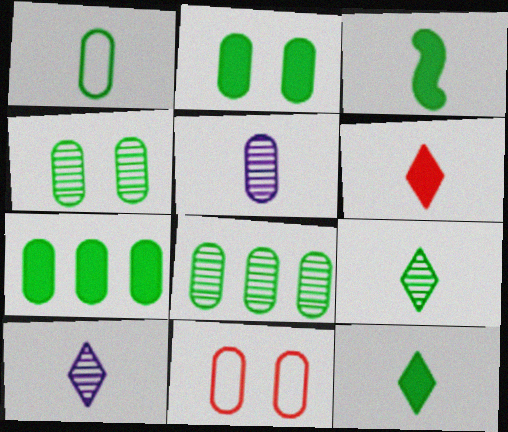[[1, 2, 8], 
[1, 3, 9], 
[1, 4, 7], 
[5, 7, 11]]